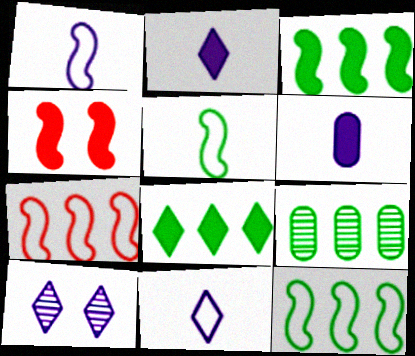[[4, 6, 8], 
[4, 9, 11], 
[8, 9, 12]]